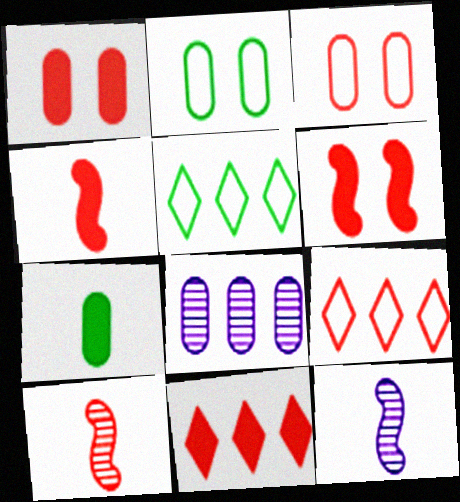[[1, 4, 11], 
[1, 5, 12], 
[1, 9, 10], 
[2, 11, 12], 
[3, 7, 8], 
[3, 10, 11]]